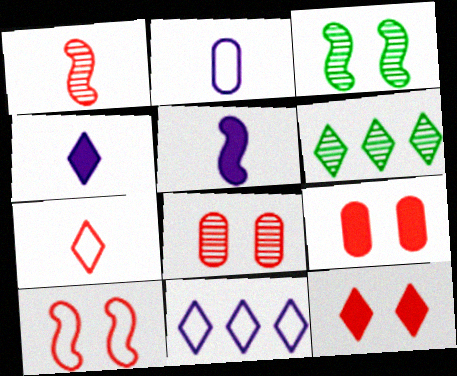[[8, 10, 12]]